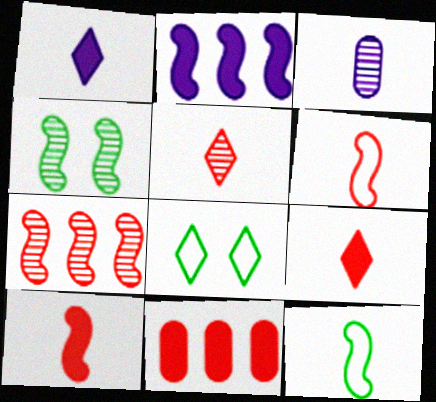[[2, 4, 6], 
[3, 9, 12]]